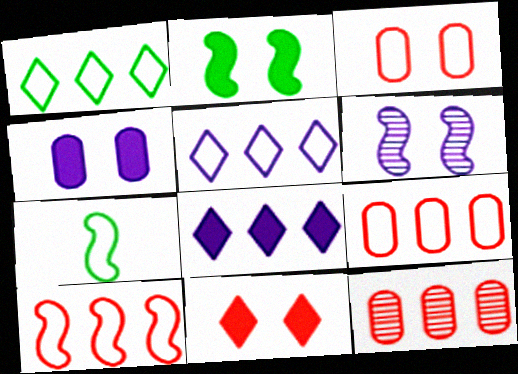[[2, 4, 11], 
[3, 5, 7]]